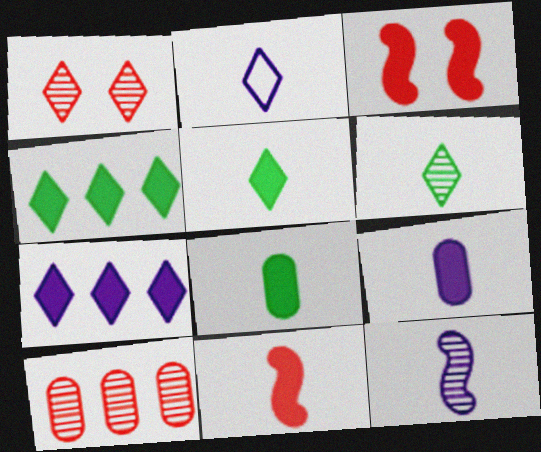[[1, 2, 4], 
[2, 9, 12], 
[3, 4, 9], 
[3, 7, 8], 
[5, 9, 11]]